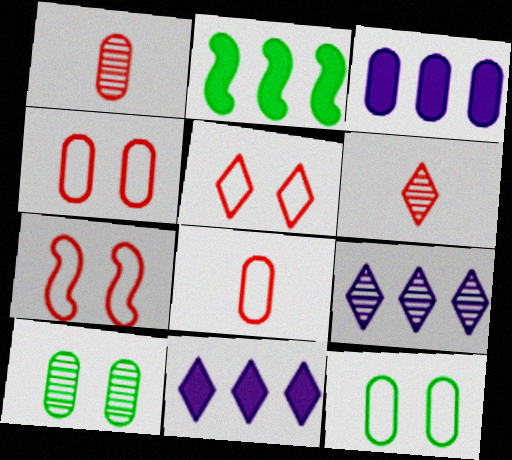[[1, 3, 12], 
[3, 8, 10], 
[4, 5, 7]]